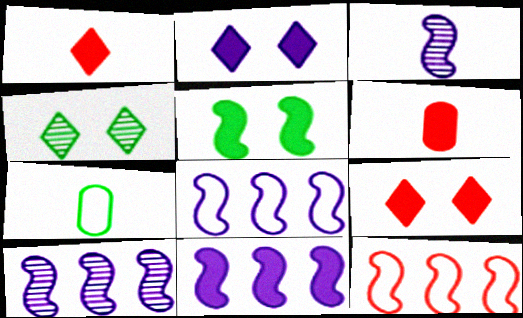[[1, 3, 7], 
[3, 5, 12], 
[4, 6, 8], 
[7, 9, 10], 
[8, 10, 11]]